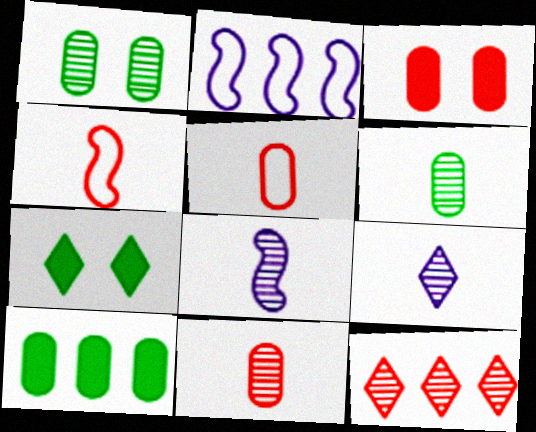[[1, 8, 12], 
[2, 7, 11], 
[2, 10, 12], 
[3, 4, 12]]